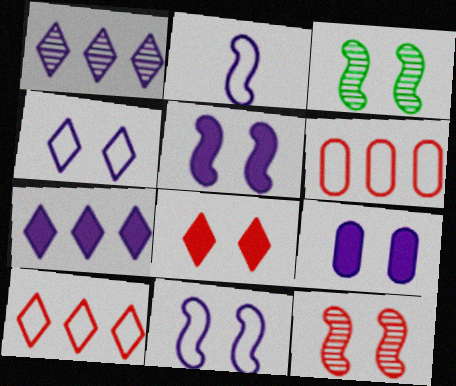[[1, 2, 9]]